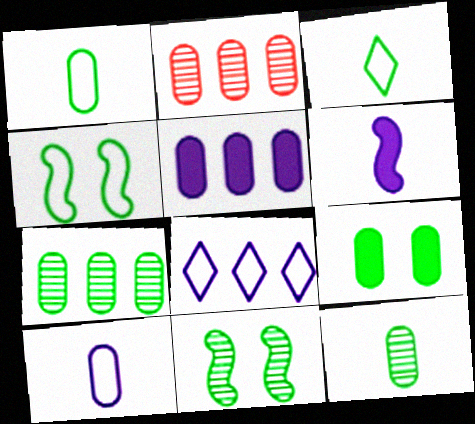[[1, 7, 9], 
[2, 9, 10]]